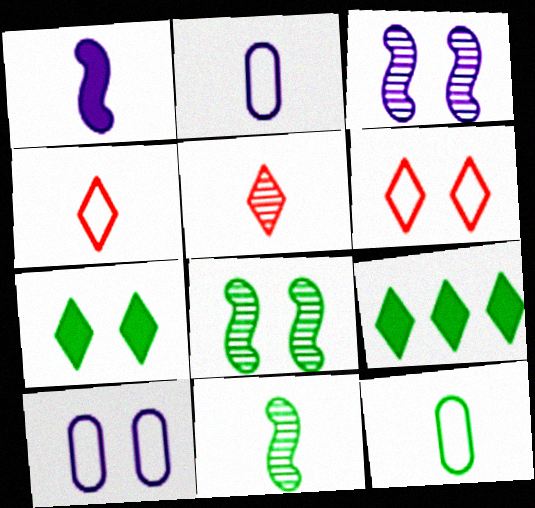[[1, 5, 12], 
[8, 9, 12]]